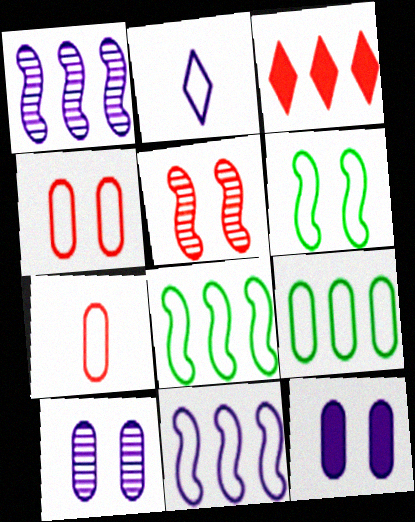[[1, 2, 12], 
[1, 3, 9], 
[2, 4, 8], 
[3, 5, 7]]